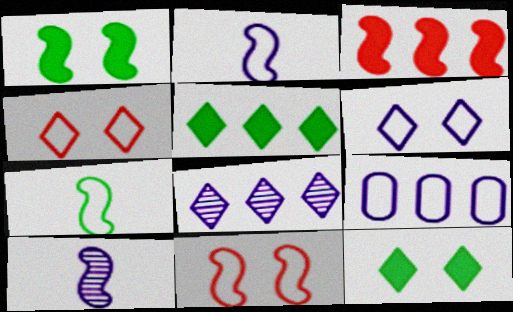[[2, 6, 9], 
[4, 7, 9]]